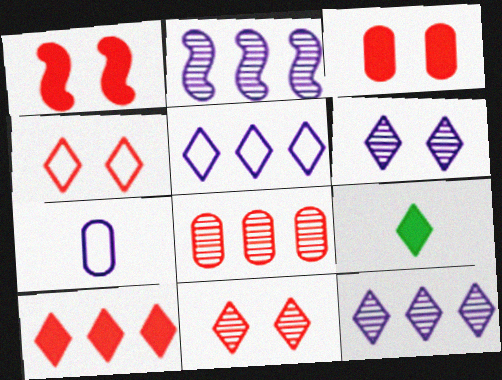[[4, 9, 12], 
[5, 9, 11]]